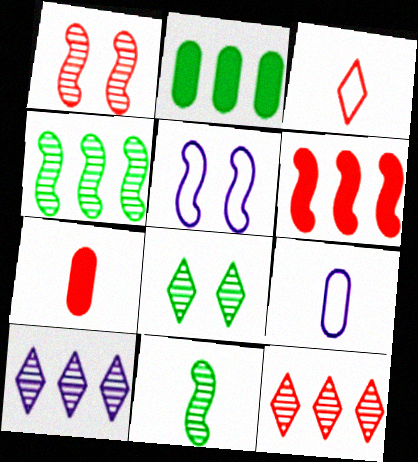[[5, 6, 11], 
[6, 8, 9]]